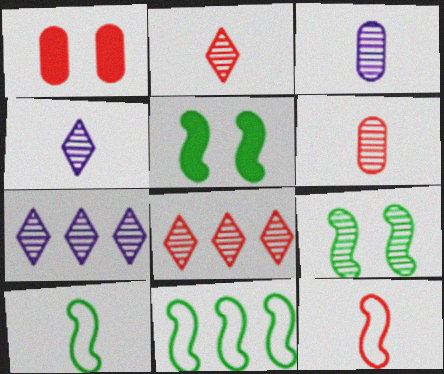[[1, 4, 11], 
[1, 7, 10], 
[1, 8, 12], 
[3, 8, 9], 
[6, 7, 9]]